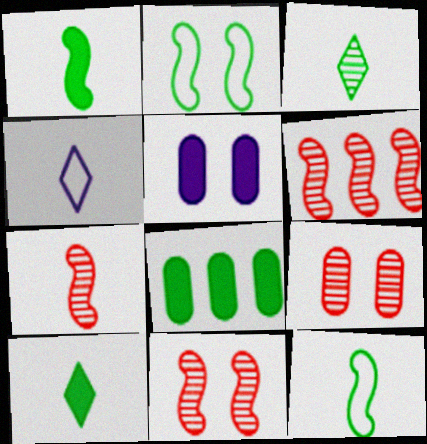[[2, 3, 8], 
[4, 8, 11], 
[6, 7, 11]]